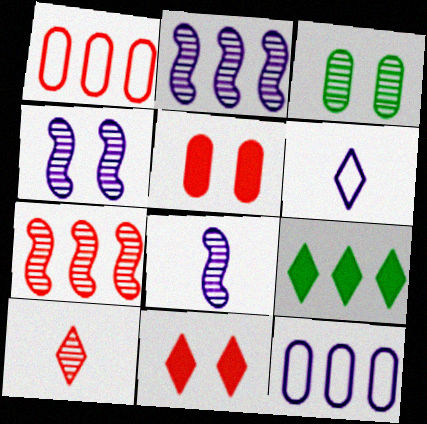[[1, 2, 9], 
[2, 3, 10], 
[2, 4, 8], 
[7, 9, 12]]